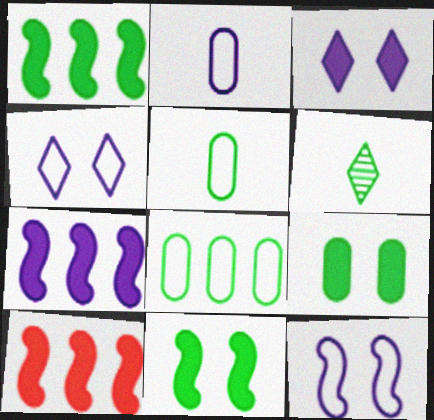[[1, 7, 10], 
[6, 8, 11]]